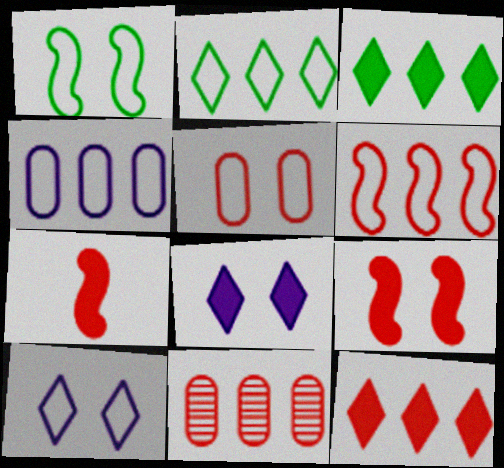[[1, 5, 10], 
[2, 4, 6], 
[6, 11, 12]]